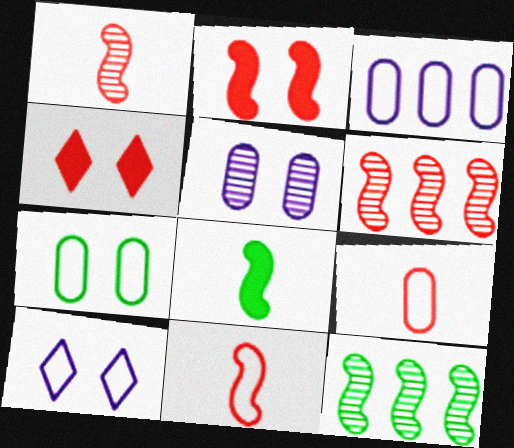[[2, 6, 11], 
[3, 7, 9], 
[4, 6, 9]]